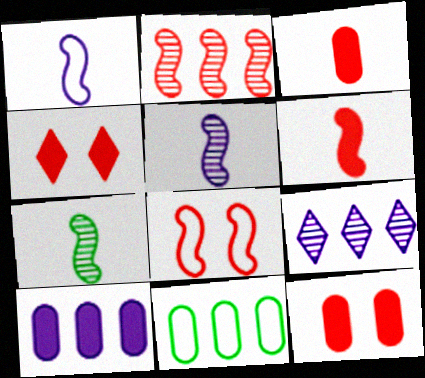[[1, 6, 7], 
[2, 6, 8], 
[4, 5, 11]]